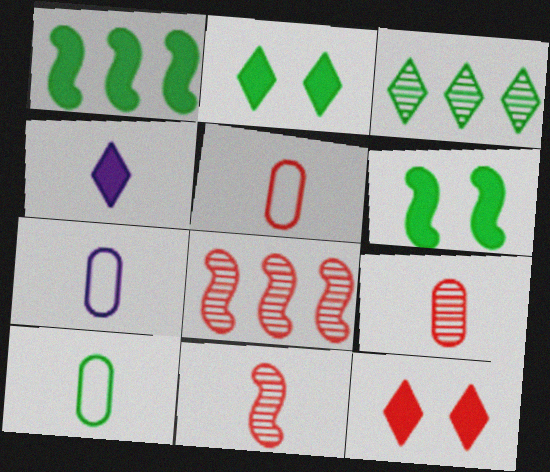[[2, 7, 8], 
[3, 6, 10], 
[4, 10, 11], 
[5, 7, 10], 
[5, 8, 12]]